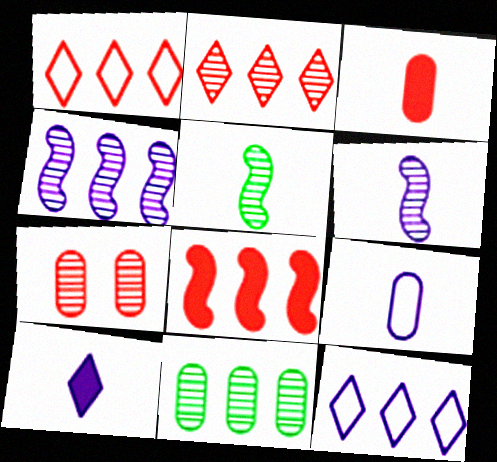[[2, 4, 11], 
[6, 9, 10], 
[8, 11, 12]]